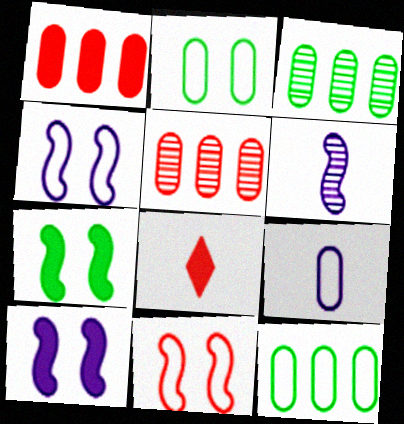[[3, 4, 8], 
[5, 8, 11]]